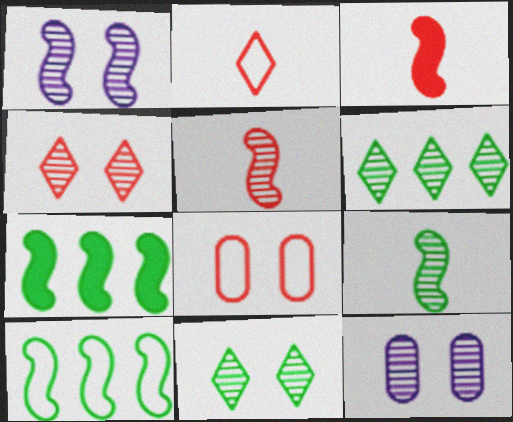[[1, 3, 10], 
[2, 7, 12], 
[5, 6, 12]]